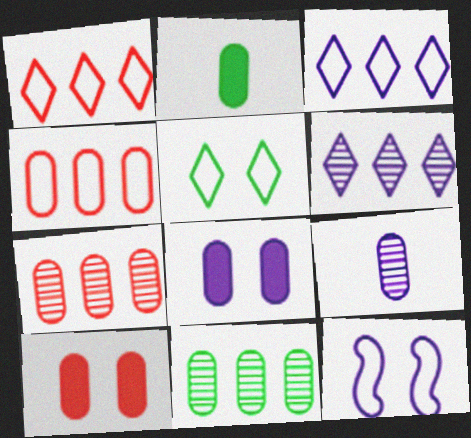[]